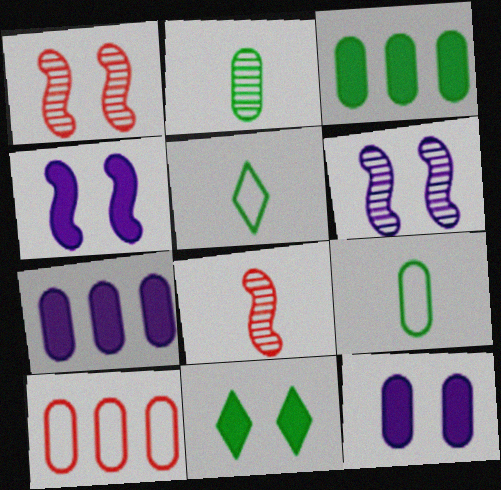[[1, 5, 7], 
[2, 10, 12]]